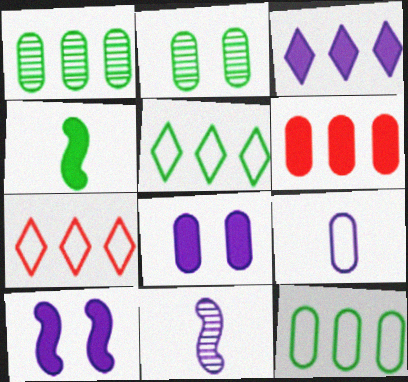[[2, 4, 5], 
[2, 6, 9]]